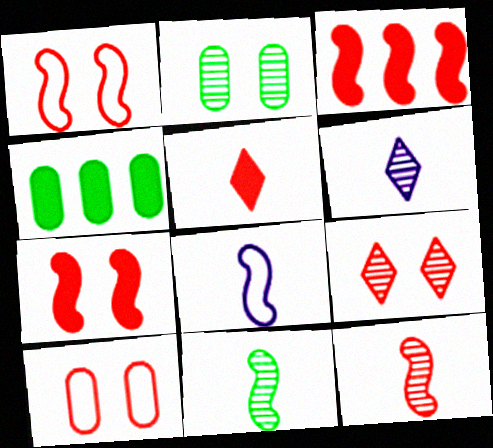[[1, 3, 12], 
[1, 4, 6], 
[4, 8, 9], 
[7, 9, 10]]